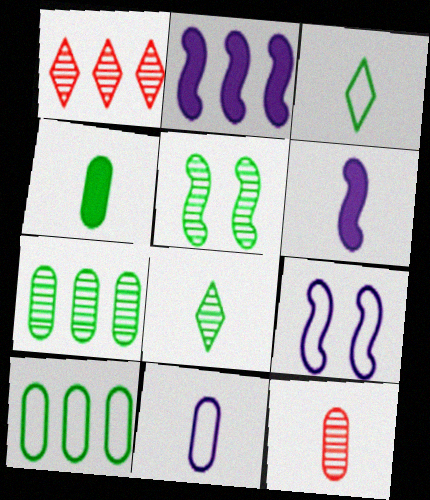[[1, 2, 10], 
[1, 4, 9], 
[3, 6, 12], 
[4, 11, 12], 
[5, 7, 8]]